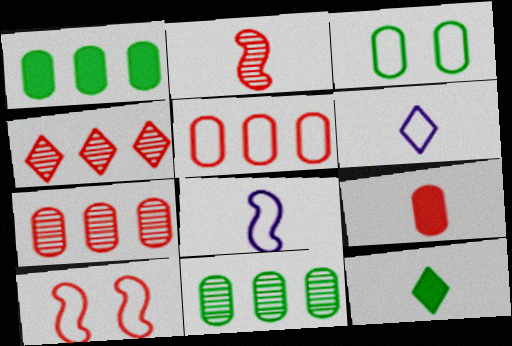[[4, 9, 10]]